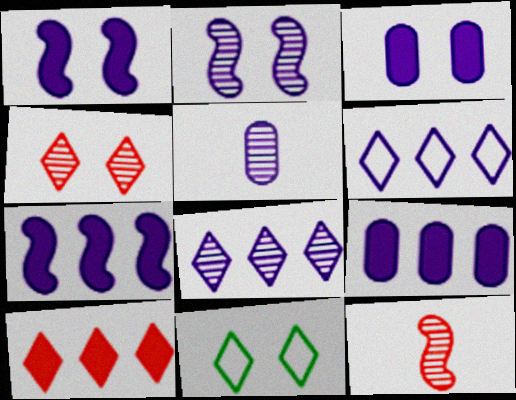[[1, 5, 6], 
[2, 5, 8], 
[9, 11, 12]]